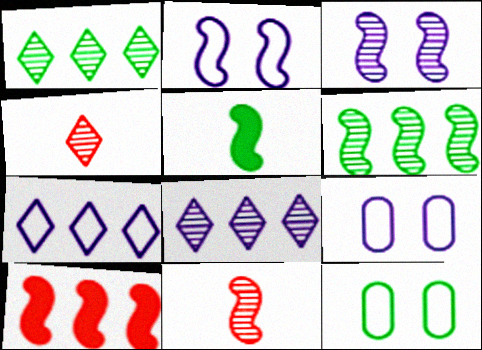[[1, 5, 12], 
[3, 6, 11]]